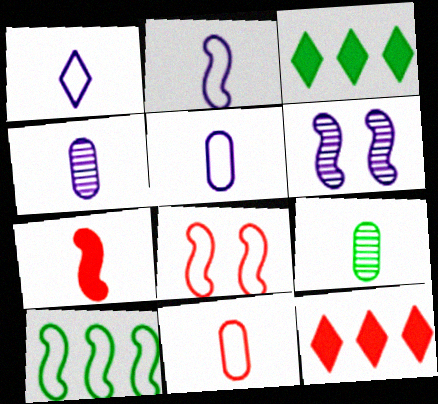[[1, 2, 5], 
[1, 7, 9], 
[2, 8, 10], 
[3, 4, 8], 
[3, 6, 11], 
[6, 7, 10]]